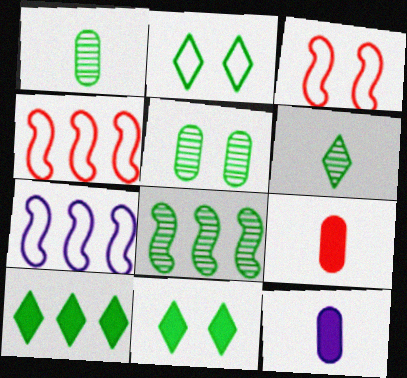[[2, 6, 10], 
[5, 6, 8]]